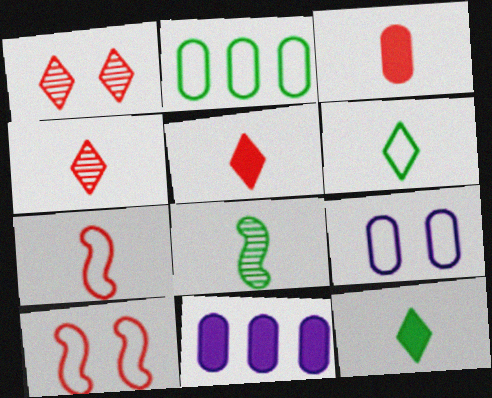[[3, 4, 7]]